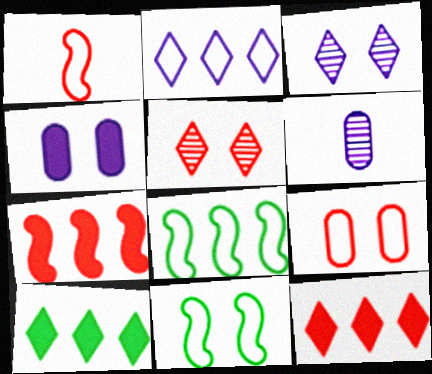[[4, 5, 11], 
[6, 11, 12]]